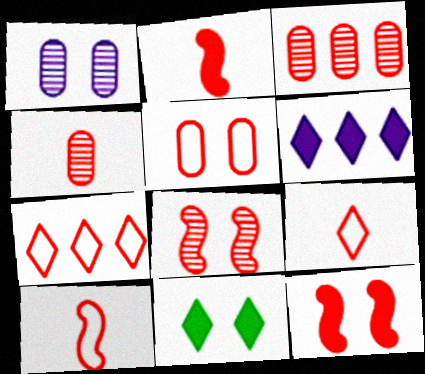[[2, 4, 9], 
[3, 9, 12], 
[4, 7, 12], 
[5, 7, 10]]